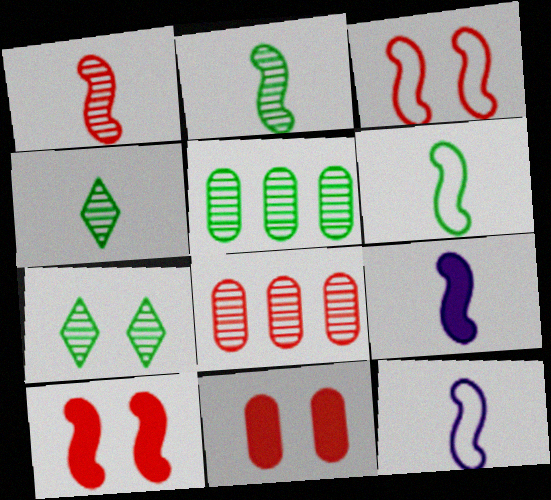[[1, 6, 9], 
[2, 5, 7]]